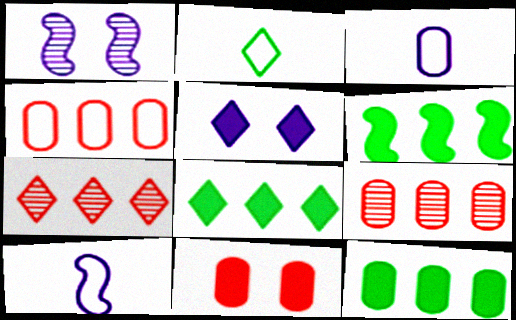[[2, 5, 7], 
[6, 8, 12]]